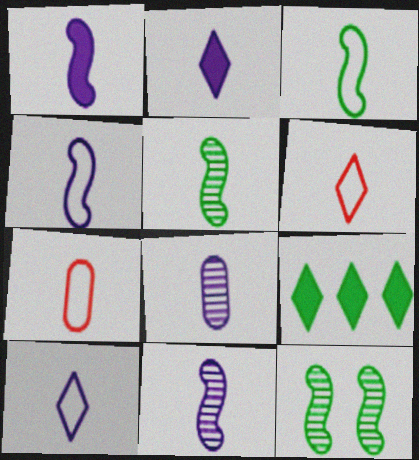[[1, 4, 11], 
[1, 8, 10], 
[2, 4, 8], 
[2, 5, 7], 
[3, 7, 10]]